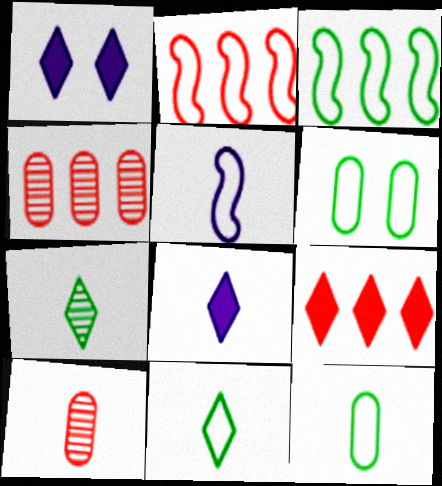[[1, 3, 10], 
[2, 4, 9], 
[3, 6, 11]]